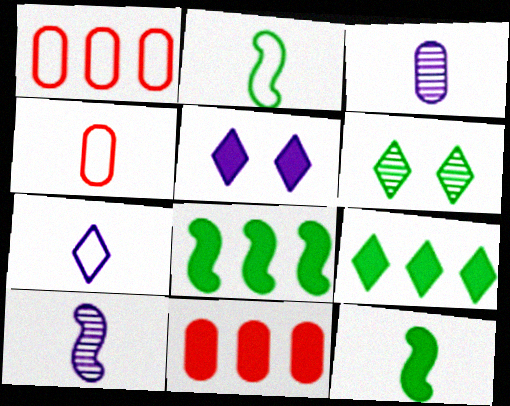[[2, 4, 7], 
[5, 11, 12]]